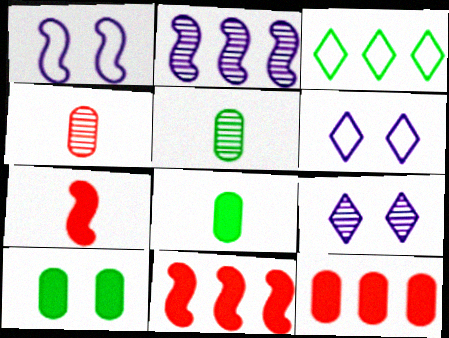[[2, 3, 12], 
[5, 6, 11]]